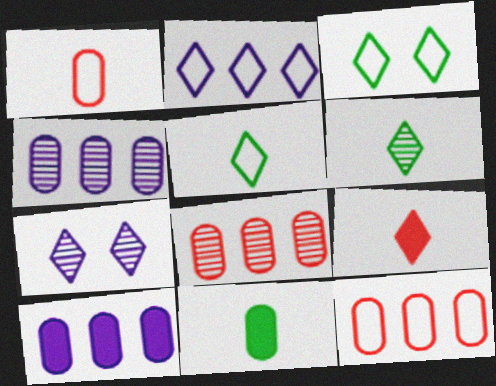[]